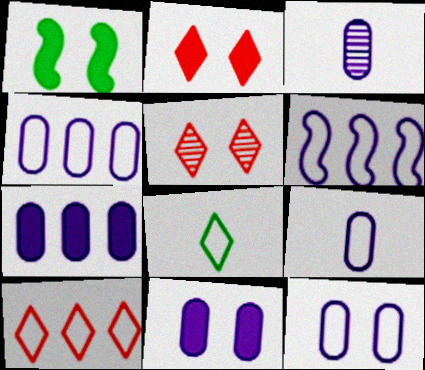[[1, 2, 11], 
[1, 3, 10], 
[1, 5, 12], 
[3, 4, 11], 
[3, 7, 12], 
[4, 9, 12]]